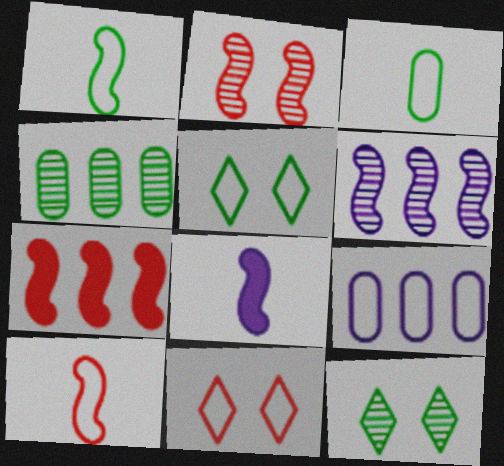[[1, 9, 11], 
[2, 7, 10], 
[4, 8, 11], 
[5, 9, 10]]